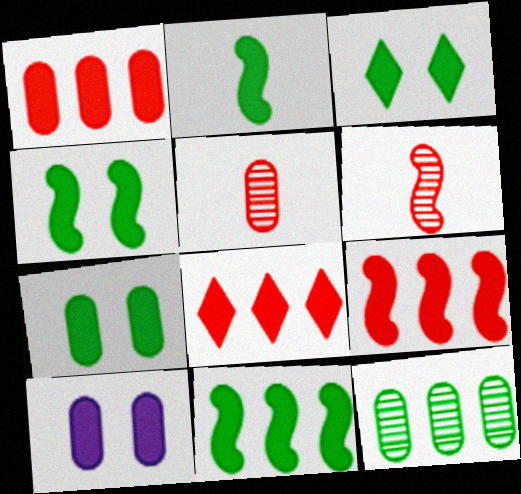[[1, 8, 9], 
[2, 4, 11], 
[2, 8, 10], 
[3, 4, 7]]